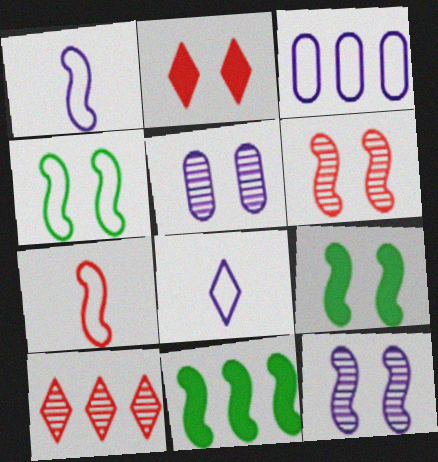[[1, 6, 11], 
[2, 4, 5], 
[3, 10, 11], 
[7, 11, 12]]